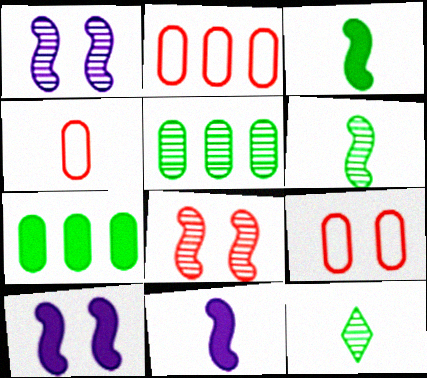[[2, 4, 9], 
[2, 10, 12], 
[4, 11, 12]]